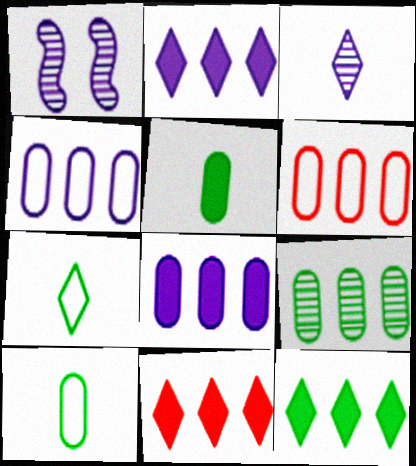[[1, 10, 11], 
[2, 11, 12], 
[6, 8, 9]]